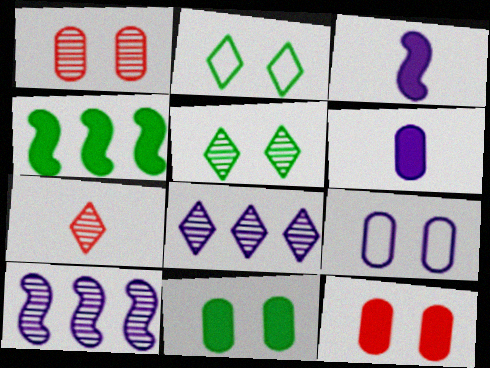[[1, 9, 11], 
[3, 8, 9], 
[4, 7, 9], 
[5, 7, 8]]